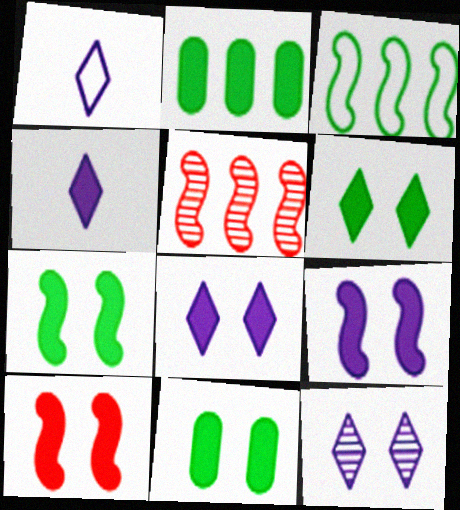[[1, 5, 11], 
[2, 4, 10], 
[6, 7, 11], 
[7, 9, 10], 
[8, 10, 11]]